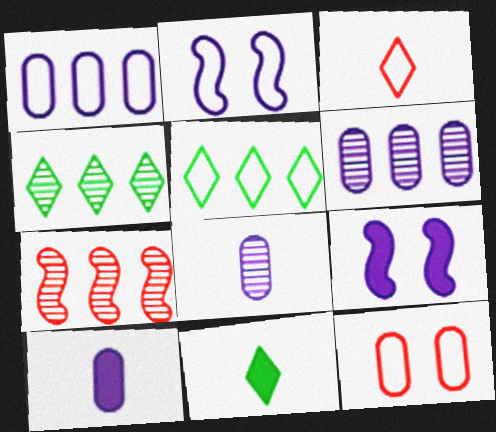[[4, 6, 7]]